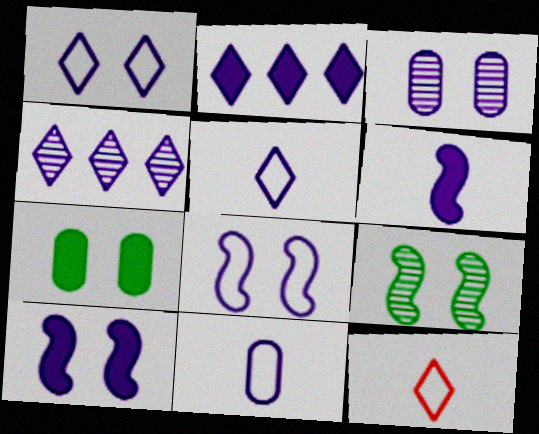[[1, 3, 10], 
[4, 10, 11]]